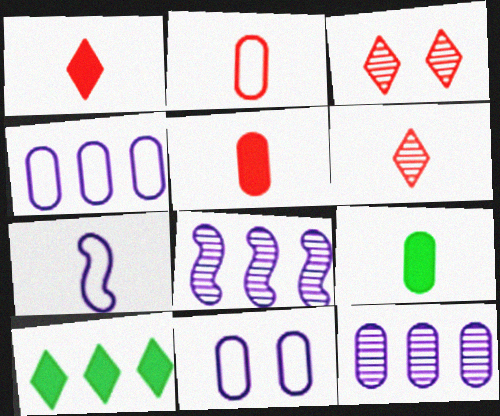[[6, 7, 9]]